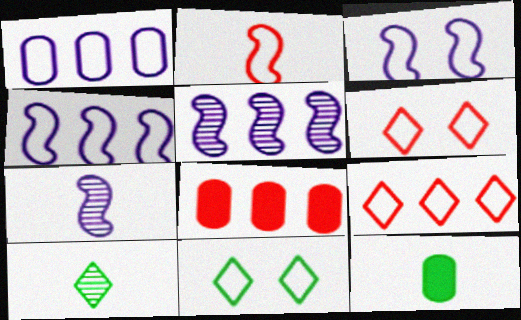[[1, 2, 11], 
[3, 8, 10], 
[5, 6, 12], 
[7, 8, 11]]